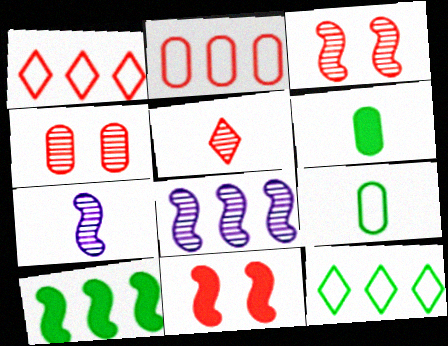[[2, 5, 11]]